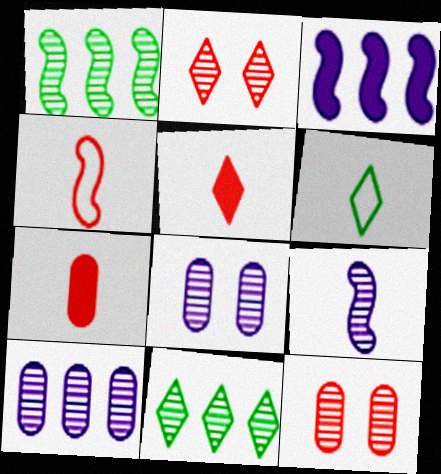[[3, 6, 12], 
[6, 7, 9], 
[9, 11, 12]]